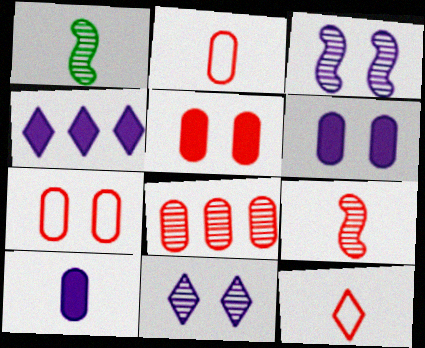[[1, 4, 7], 
[1, 8, 11], 
[1, 10, 12], 
[2, 5, 8]]